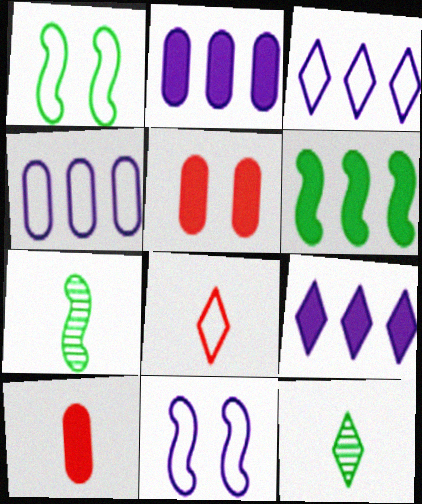[[1, 4, 8], 
[1, 6, 7], 
[3, 5, 7]]